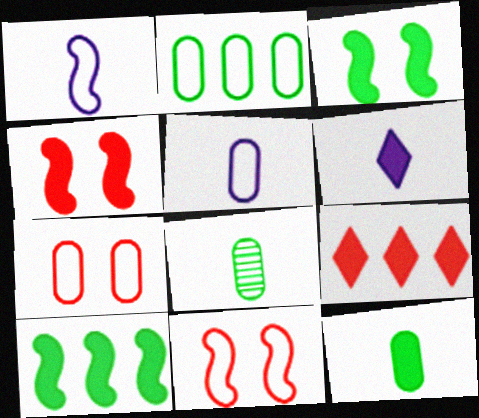[[2, 5, 7]]